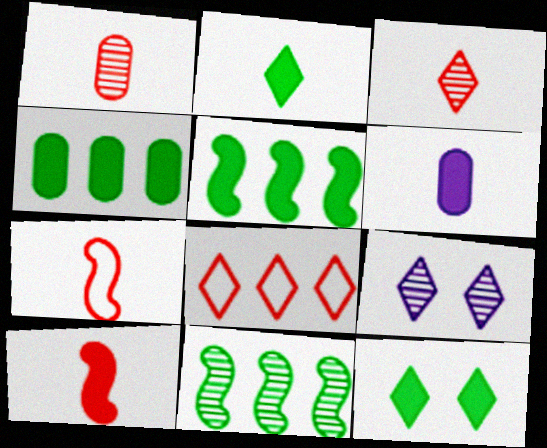[[1, 9, 11], 
[2, 6, 10], 
[2, 8, 9], 
[4, 7, 9]]